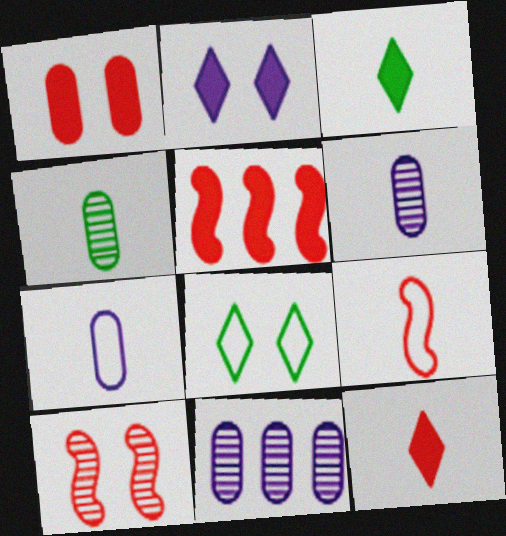[[1, 5, 12], 
[3, 6, 9], 
[5, 6, 8], 
[5, 9, 10]]